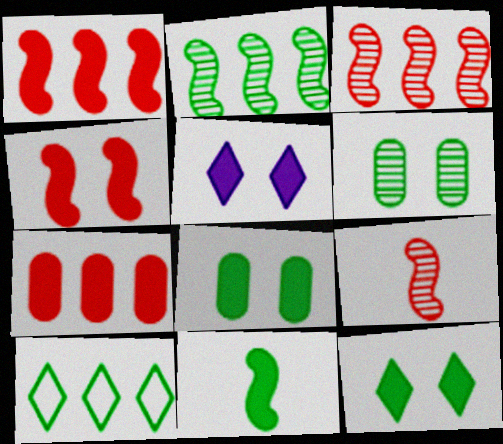[[4, 5, 8], 
[5, 7, 11], 
[6, 10, 11]]